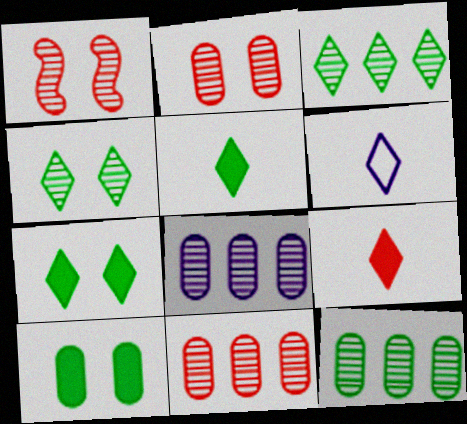[[8, 11, 12]]